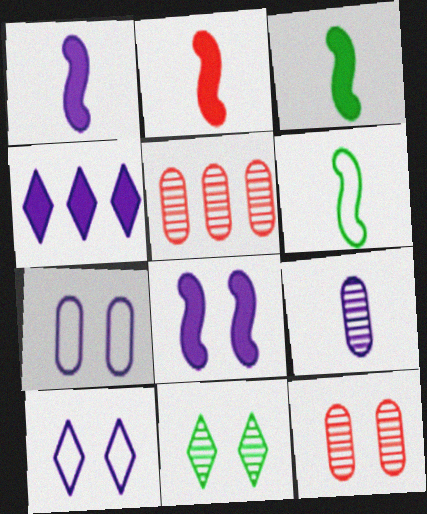[[1, 2, 3], 
[3, 5, 10], 
[4, 6, 12]]